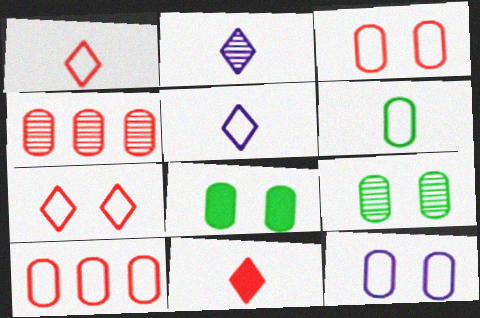[[6, 10, 12]]